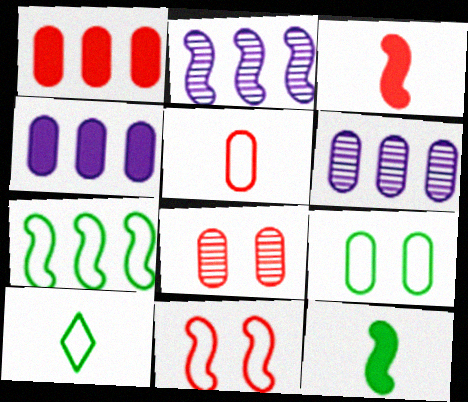[[1, 5, 8], 
[2, 11, 12], 
[7, 9, 10]]